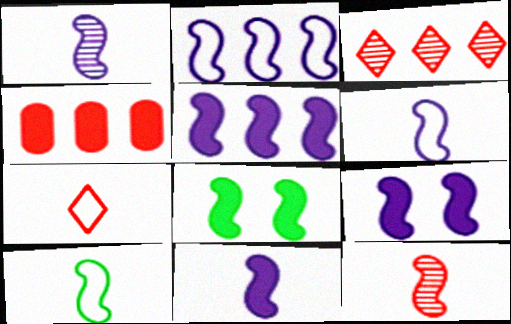[[1, 2, 9], 
[1, 6, 11], 
[2, 8, 12], 
[5, 9, 11], 
[10, 11, 12]]